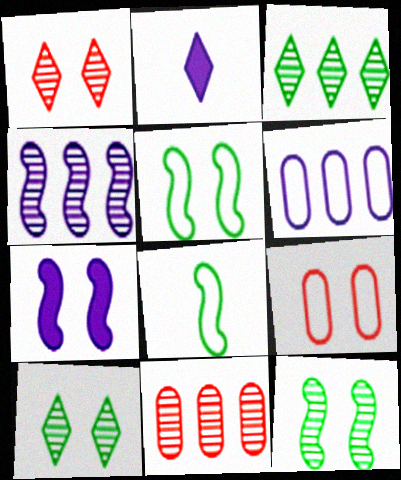[[2, 5, 11], 
[3, 4, 11], 
[7, 9, 10]]